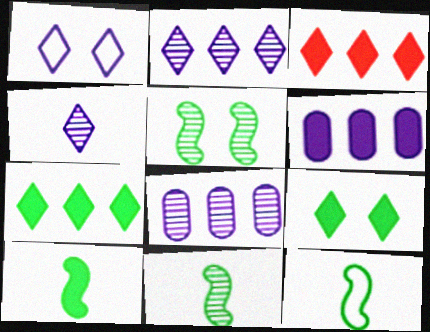[[10, 11, 12]]